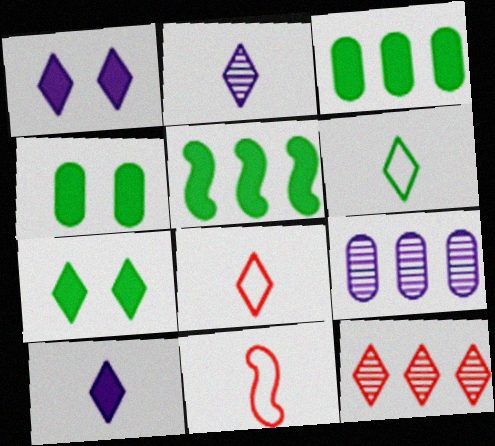[[1, 6, 12], 
[7, 9, 11]]